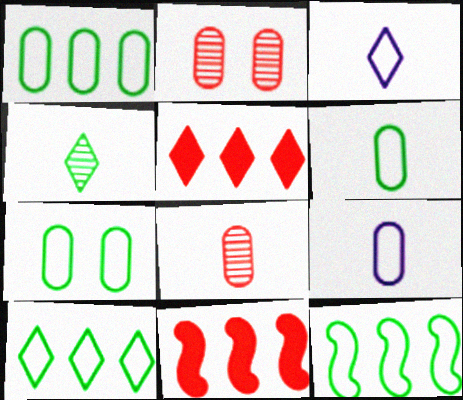[[1, 6, 7], 
[1, 10, 12]]